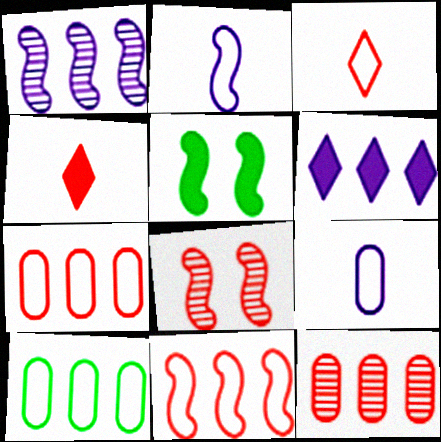[[4, 7, 8]]